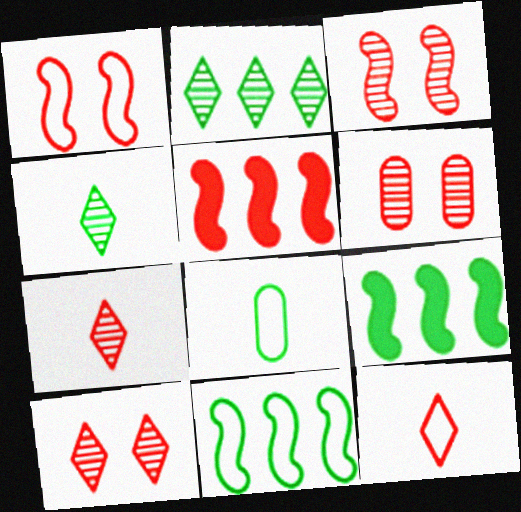[[3, 6, 10], 
[5, 6, 12]]